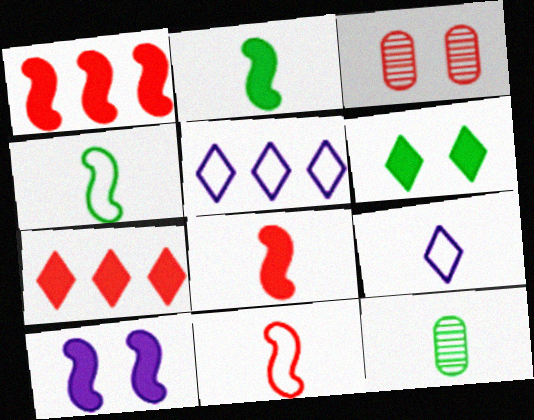[[1, 2, 10], 
[2, 3, 5], 
[3, 7, 11], 
[8, 9, 12]]